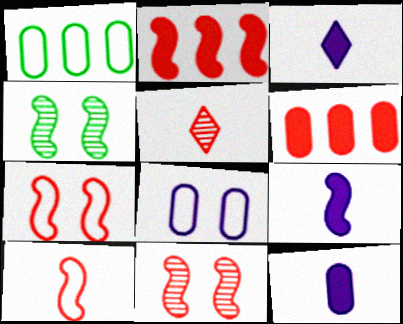[[1, 3, 11], 
[2, 10, 11], 
[3, 9, 12], 
[5, 6, 7]]